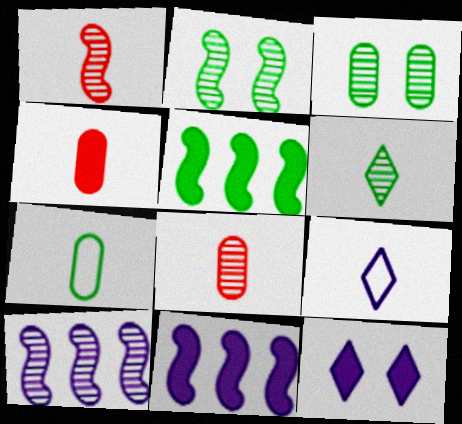[[1, 2, 10], 
[4, 5, 12]]